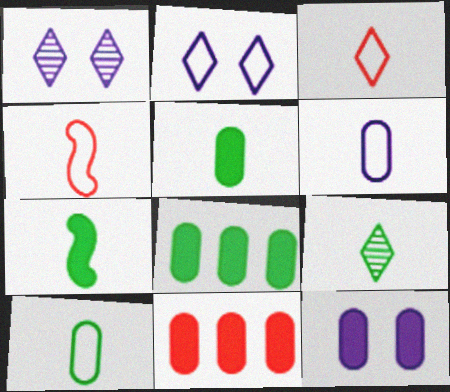[[1, 4, 8], 
[5, 11, 12], 
[7, 9, 10]]